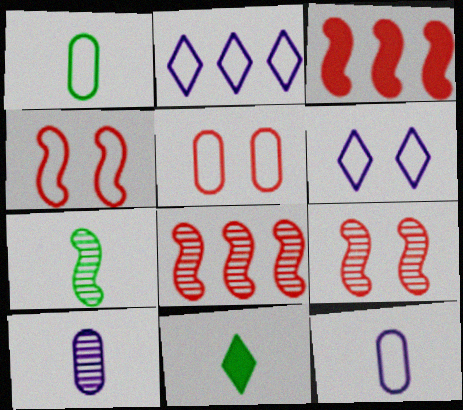[[1, 2, 4], 
[1, 7, 11]]